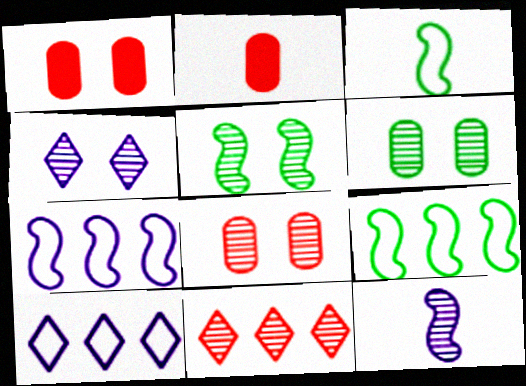[[2, 4, 9], 
[2, 5, 10], 
[4, 5, 8], 
[6, 11, 12]]